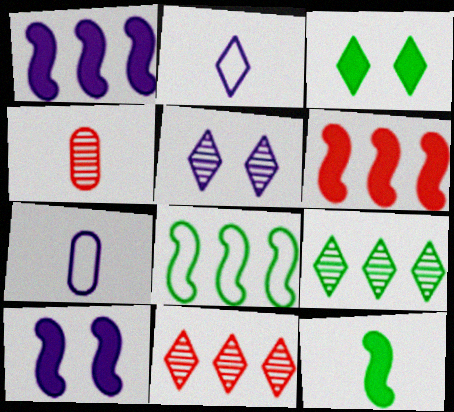[[1, 5, 7], 
[2, 3, 11], 
[2, 4, 12], 
[6, 10, 12]]